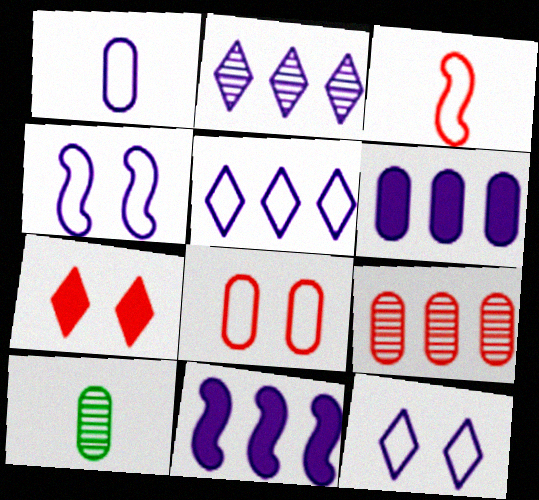[[1, 4, 5], 
[3, 7, 9], 
[6, 8, 10]]